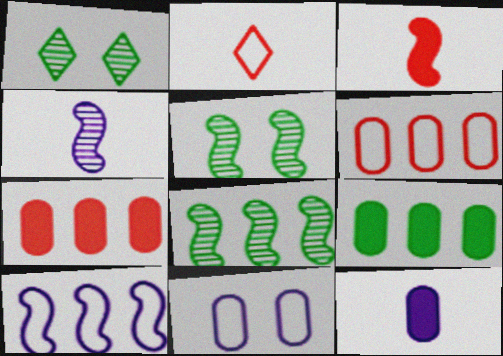[[3, 5, 10]]